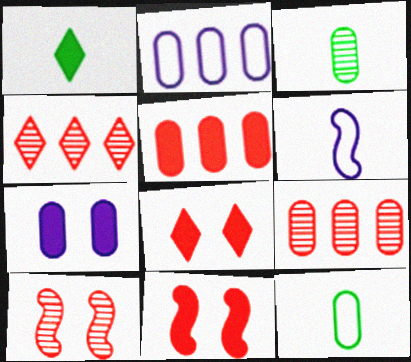[[1, 2, 10], 
[7, 9, 12]]